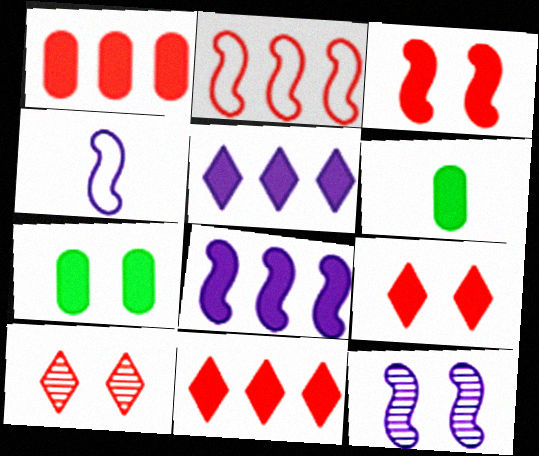[[3, 5, 6], 
[4, 8, 12], 
[6, 8, 9]]